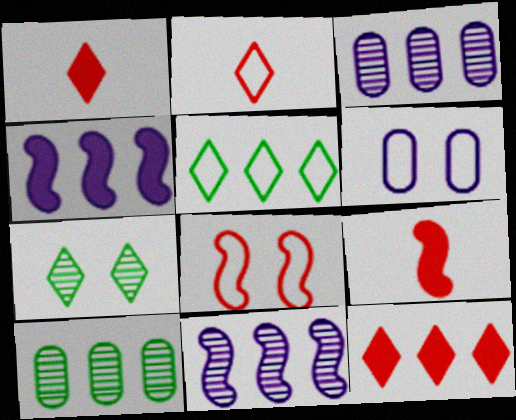[]